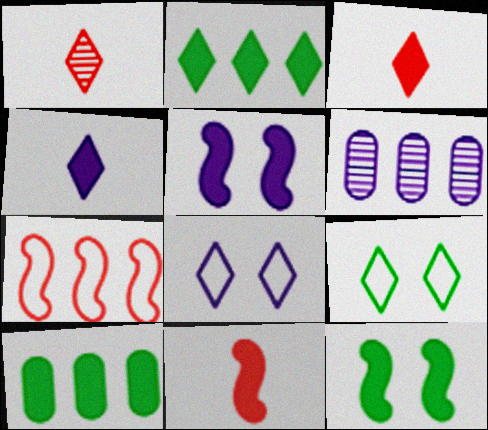[[1, 2, 8], 
[2, 6, 7], 
[3, 5, 10], 
[6, 9, 11]]